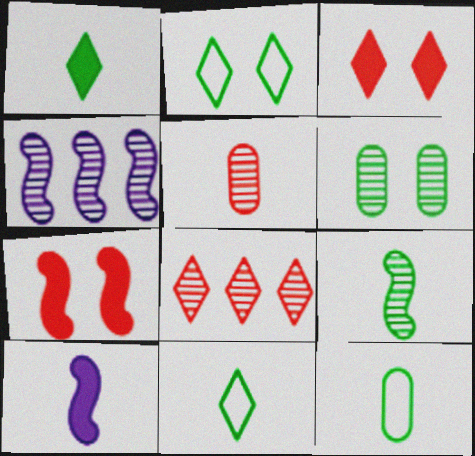[[1, 9, 12], 
[3, 4, 12], 
[5, 10, 11]]